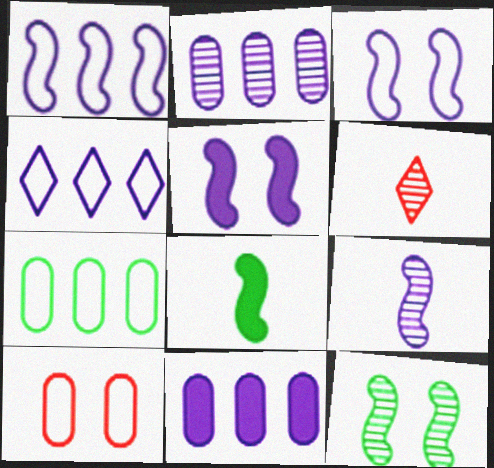[[1, 5, 9], 
[2, 6, 12], 
[5, 6, 7]]